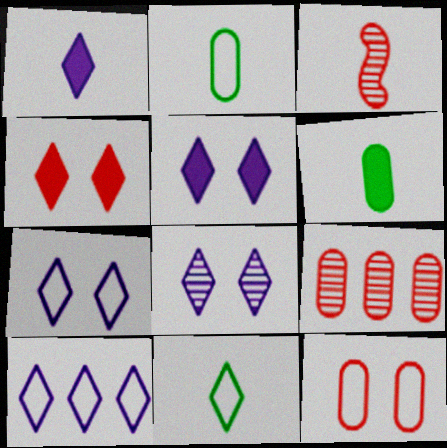[[1, 2, 3], 
[1, 8, 10], 
[5, 7, 8]]